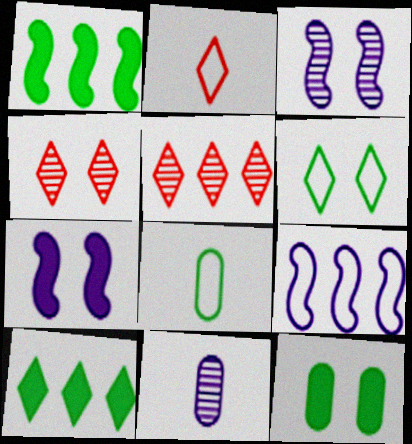[[5, 7, 8]]